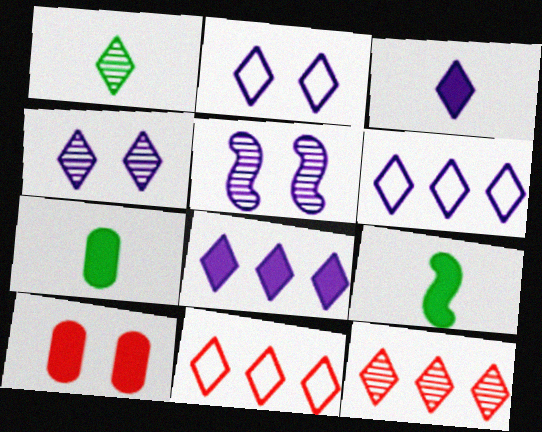[[1, 4, 12], 
[3, 4, 6], 
[5, 7, 11], 
[8, 9, 10]]